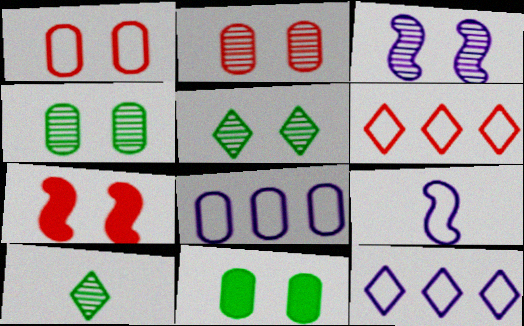[[2, 3, 5], 
[7, 8, 10]]